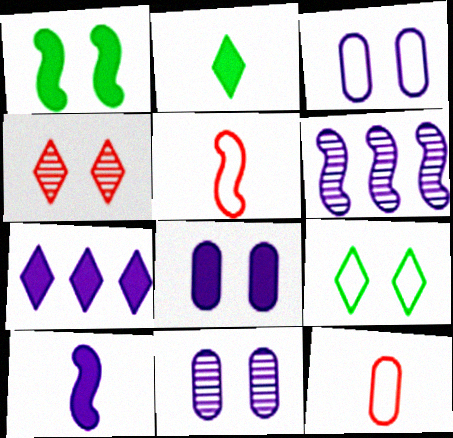[[1, 3, 4], 
[1, 5, 6], 
[3, 8, 11], 
[7, 8, 10]]